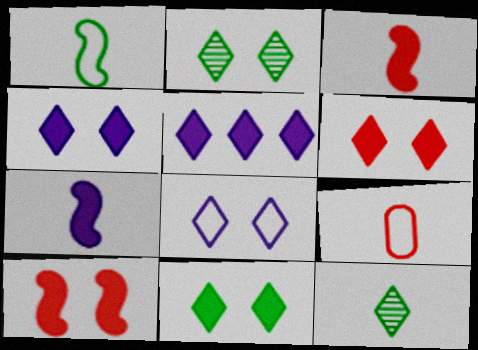[[2, 6, 8], 
[4, 6, 11], 
[7, 9, 12]]